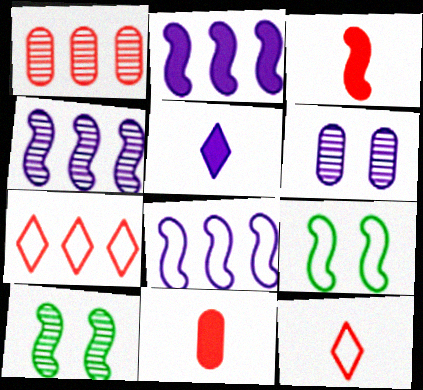[[1, 5, 9], 
[2, 4, 8], 
[3, 4, 9], 
[3, 8, 10], 
[5, 6, 8]]